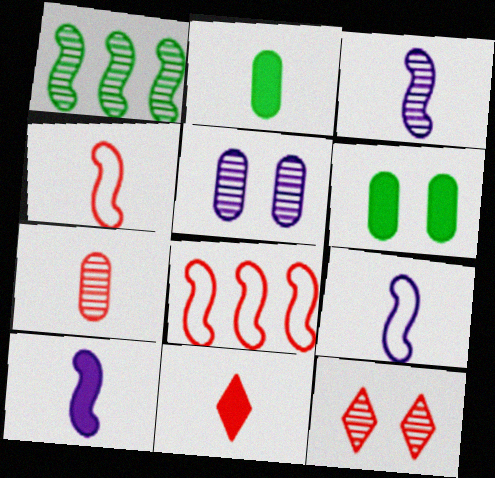[[2, 10, 11], 
[3, 9, 10], 
[4, 7, 11]]